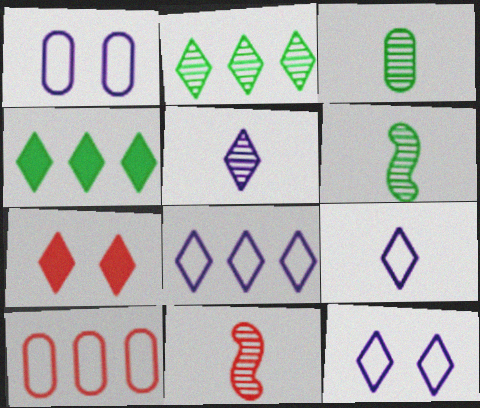[[1, 4, 11], 
[2, 7, 9], 
[3, 5, 11], 
[7, 10, 11], 
[8, 9, 12]]